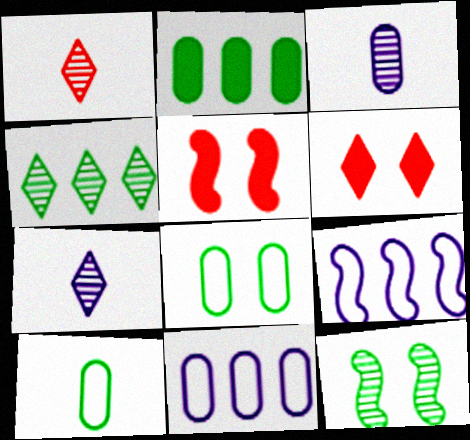[]